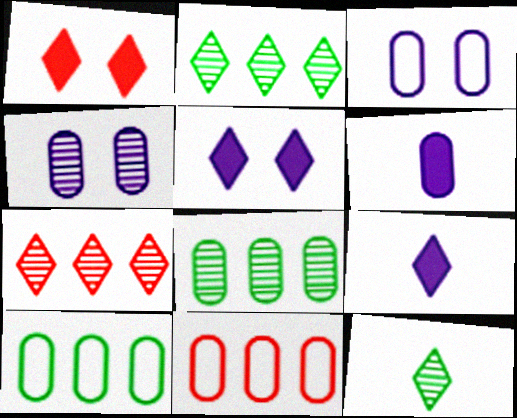[]